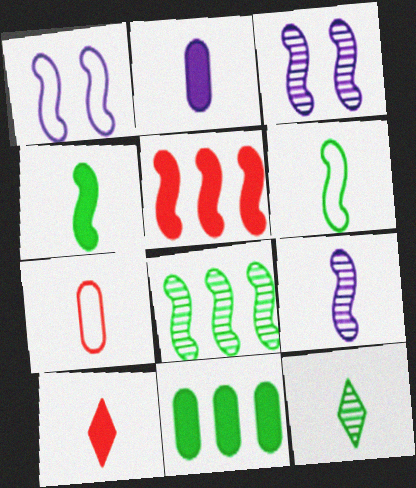[[2, 4, 10], 
[3, 5, 6]]